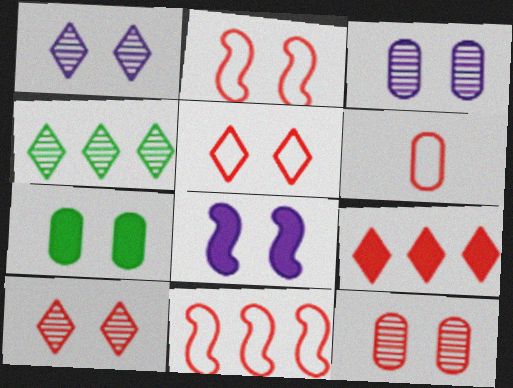[[1, 2, 7], 
[4, 6, 8], 
[5, 6, 11]]